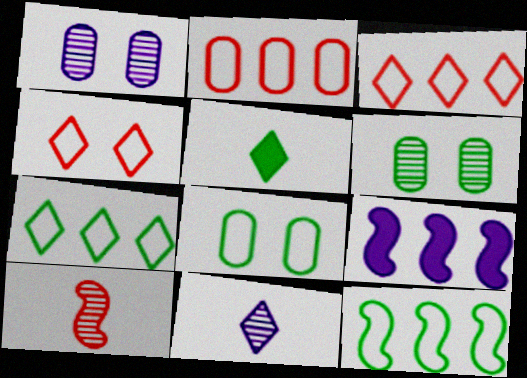[[5, 6, 12]]